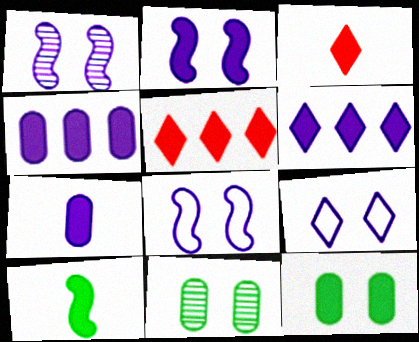[[1, 2, 8], 
[2, 6, 7], 
[3, 7, 10]]